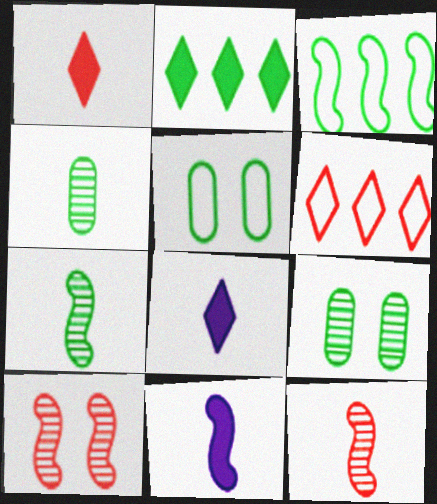[[2, 5, 7], 
[3, 10, 11], 
[6, 9, 11]]